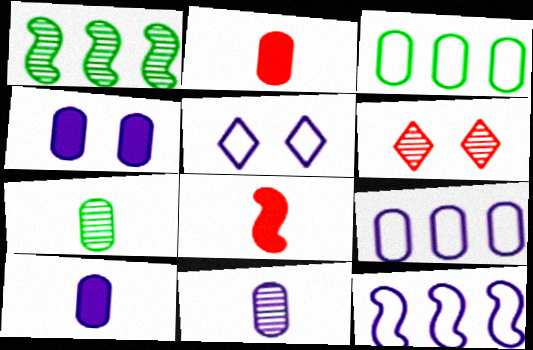[[1, 2, 5], 
[1, 6, 11], 
[4, 9, 11]]